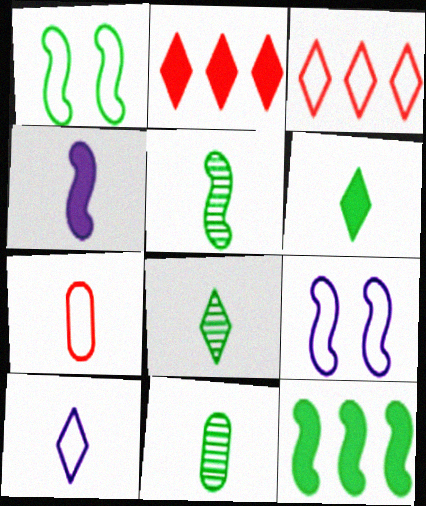[[1, 5, 12], 
[2, 9, 11], 
[4, 7, 8], 
[5, 8, 11]]